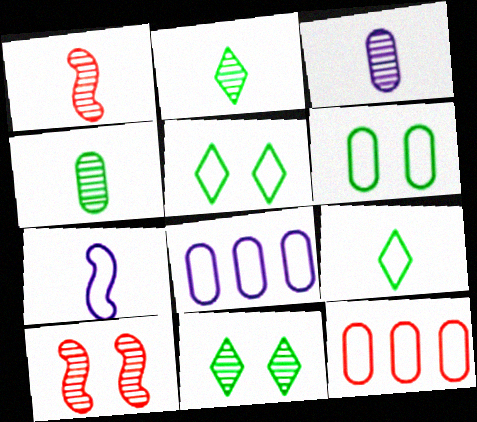[[1, 2, 3], 
[5, 7, 12]]